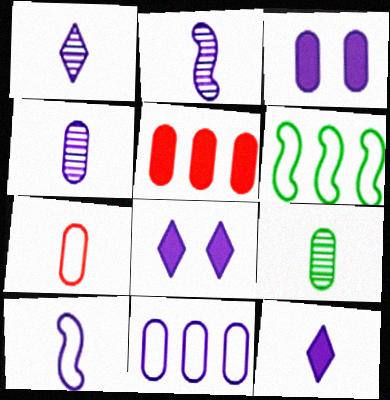[[1, 2, 4], 
[2, 8, 11], 
[3, 4, 11], 
[4, 10, 12]]